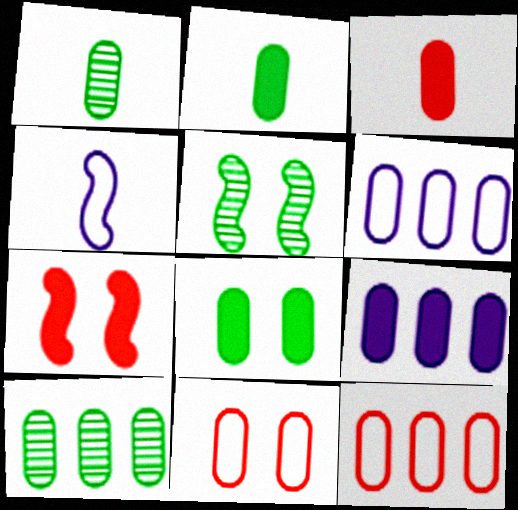[[1, 9, 11], 
[3, 8, 9], 
[9, 10, 12]]